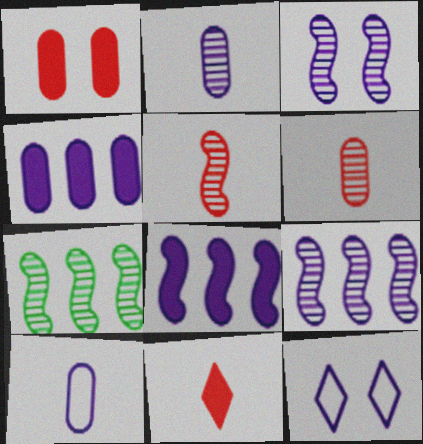[[2, 8, 12], 
[3, 5, 7]]